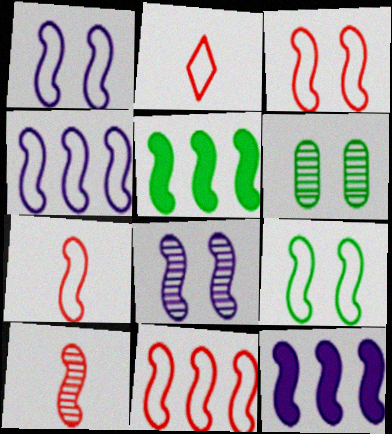[[1, 3, 9], 
[1, 5, 10], 
[2, 6, 12], 
[3, 7, 11], 
[4, 7, 9], 
[5, 7, 8], 
[9, 10, 12]]